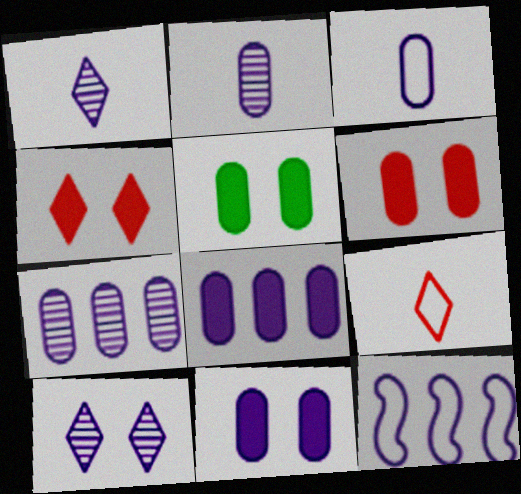[[1, 11, 12], 
[3, 7, 11], 
[5, 6, 11]]